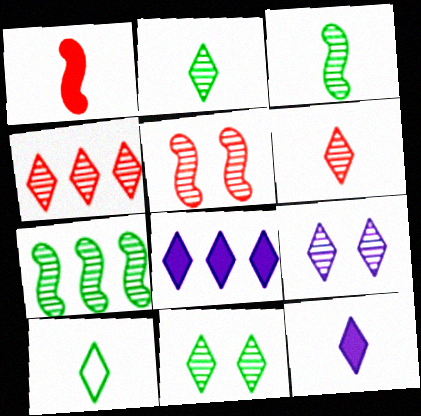[[2, 4, 9], 
[6, 10, 12]]